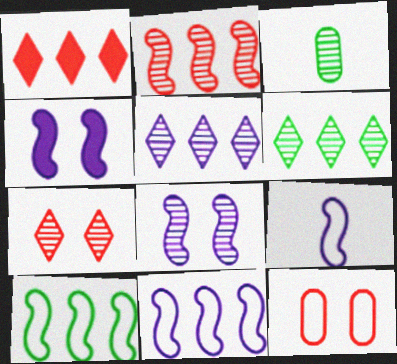[]